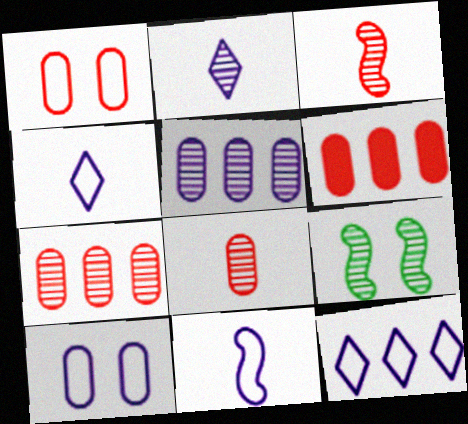[[1, 6, 8], 
[2, 7, 9], 
[4, 6, 9], 
[10, 11, 12]]